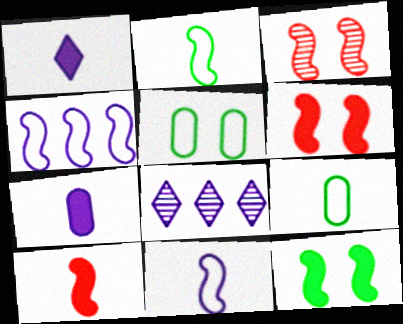[[5, 8, 10], 
[6, 8, 9]]